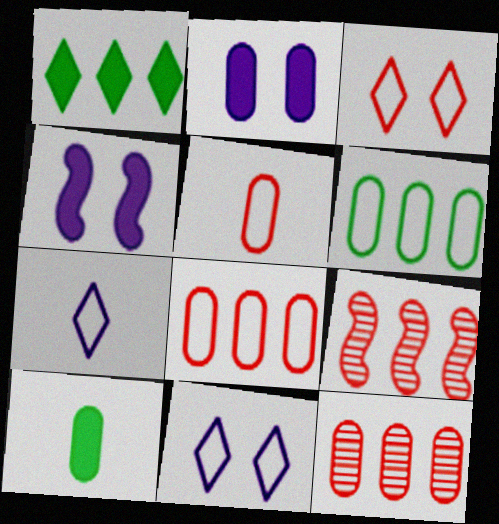[[9, 10, 11]]